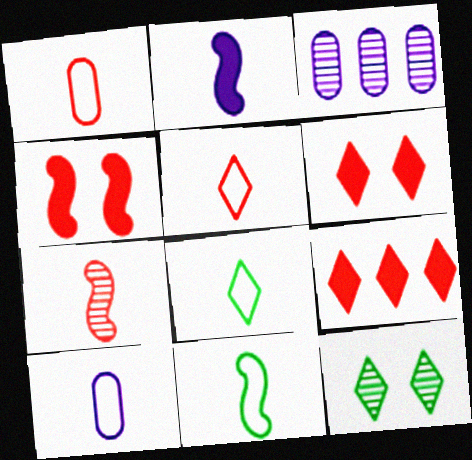[[2, 7, 11], 
[3, 4, 8], 
[3, 6, 11], 
[3, 7, 12], 
[5, 10, 11]]